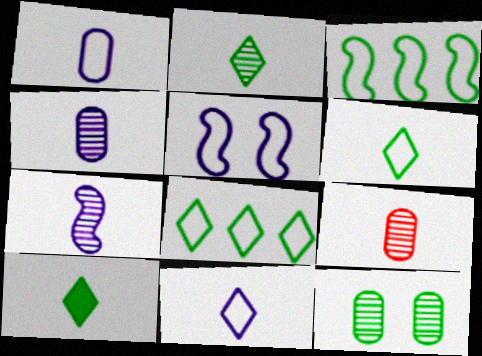[[2, 6, 10], 
[2, 7, 9], 
[3, 10, 12]]